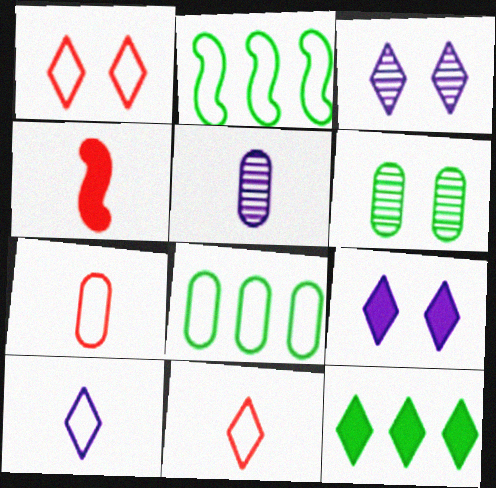[[3, 4, 8], 
[3, 11, 12]]